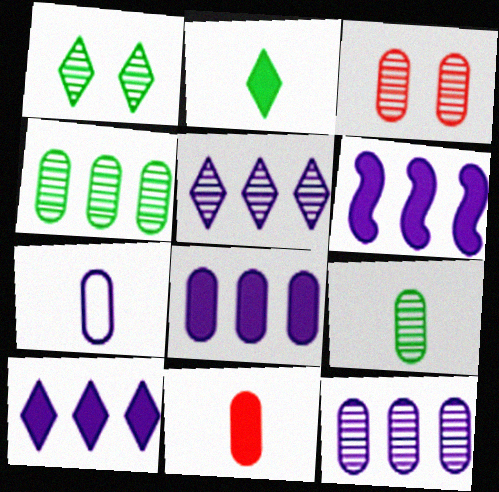[[3, 9, 12], 
[6, 8, 10], 
[7, 9, 11]]